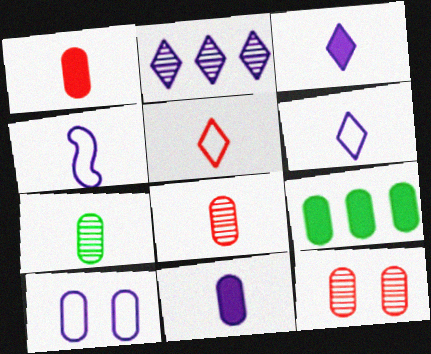[[8, 9, 10]]